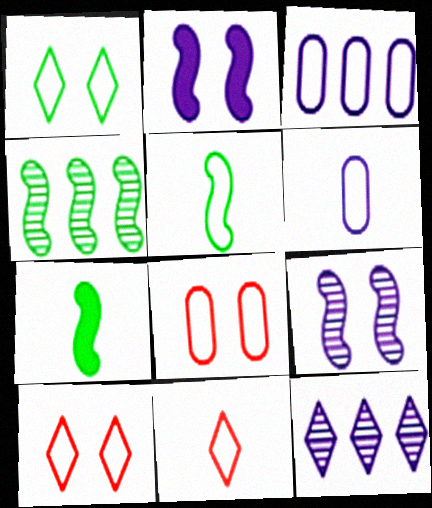[[2, 6, 12], 
[3, 5, 10], 
[5, 6, 11], 
[7, 8, 12]]